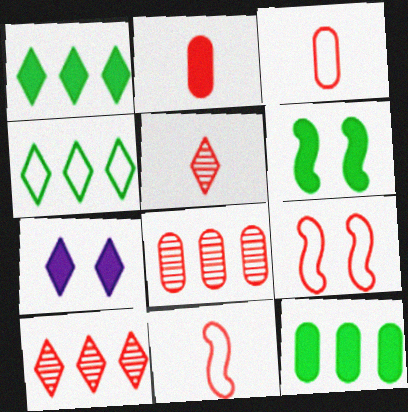[[2, 5, 11], 
[2, 9, 10], 
[4, 5, 7]]